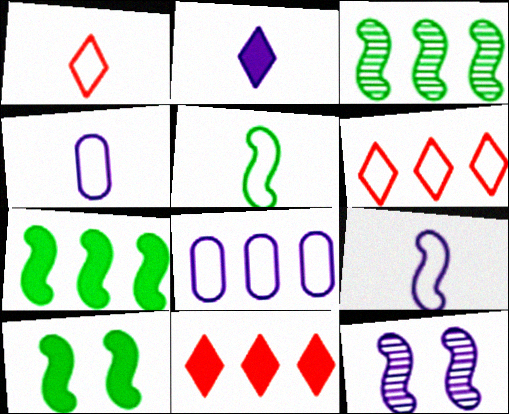[[1, 4, 5], 
[2, 8, 12], 
[3, 5, 10], 
[3, 8, 11]]